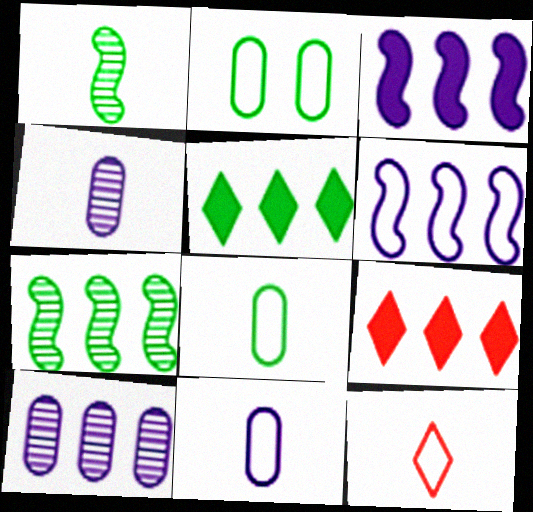[[1, 2, 5], 
[2, 6, 12]]